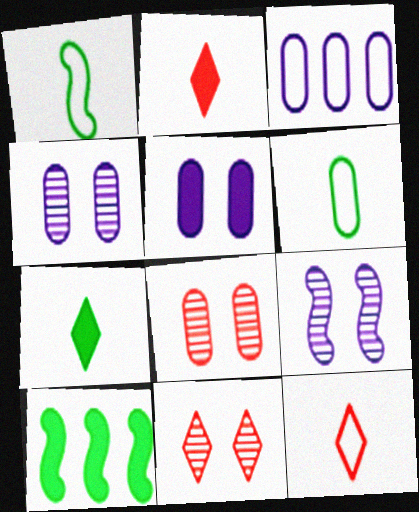[[2, 5, 10], 
[4, 10, 12]]